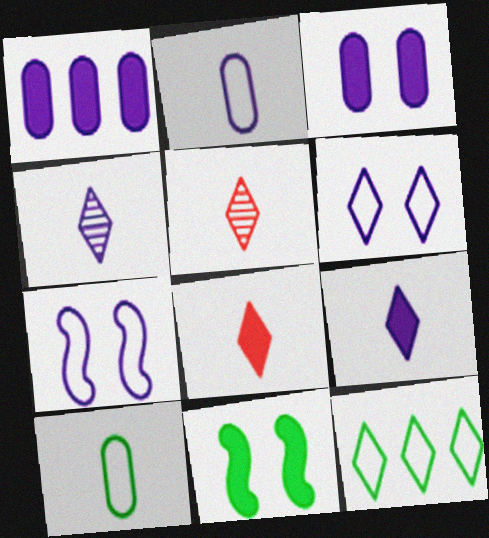[[1, 4, 7], 
[1, 8, 11]]